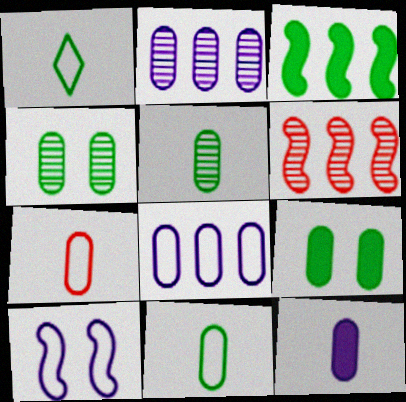[[1, 3, 4], 
[2, 7, 9], 
[5, 7, 12]]